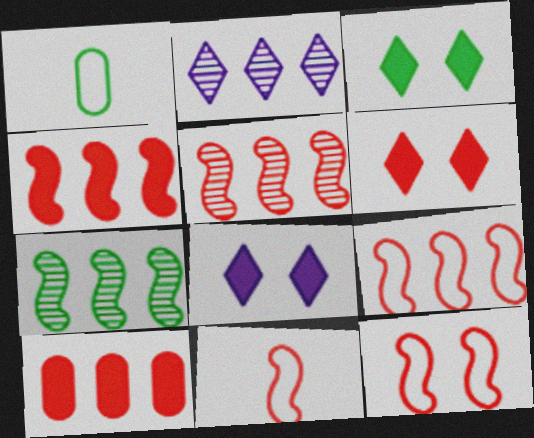[[1, 3, 7], 
[1, 5, 8], 
[3, 6, 8], 
[4, 5, 9], 
[9, 11, 12]]